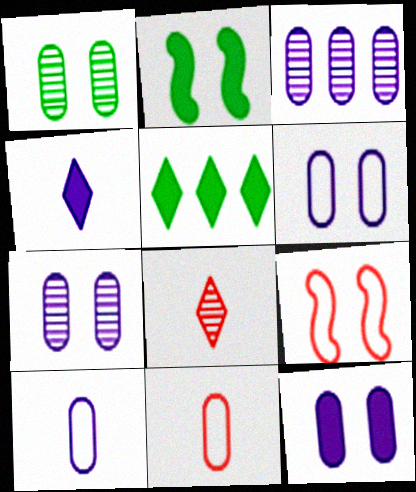[[3, 10, 12], 
[6, 7, 12]]